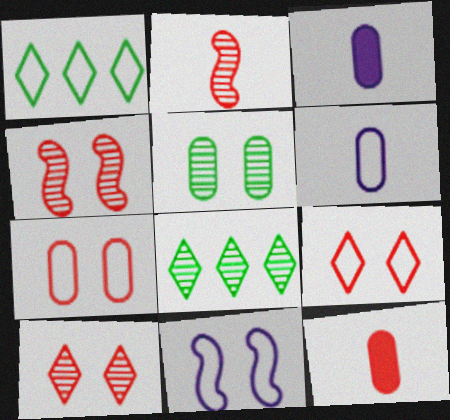[[1, 3, 4], 
[8, 11, 12]]